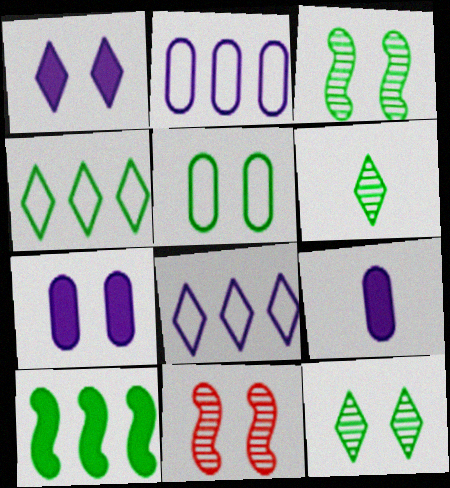[[1, 5, 11], 
[4, 9, 11], 
[5, 6, 10]]